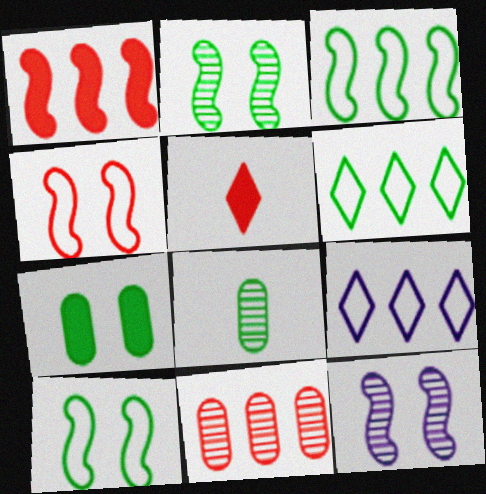[[4, 5, 11]]